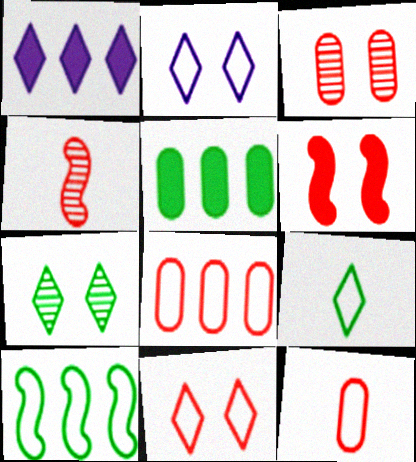[[2, 4, 5], 
[2, 10, 12], 
[3, 6, 11]]